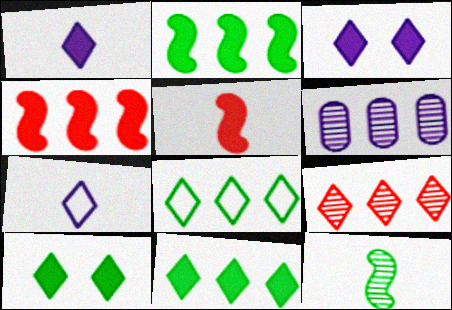[[4, 6, 8], 
[7, 9, 10]]